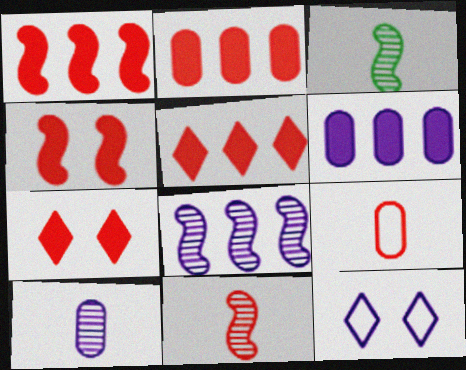[[1, 2, 5], 
[2, 3, 12]]